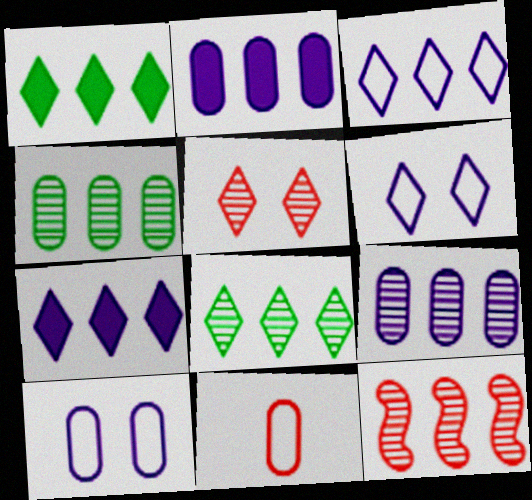[[8, 9, 12]]